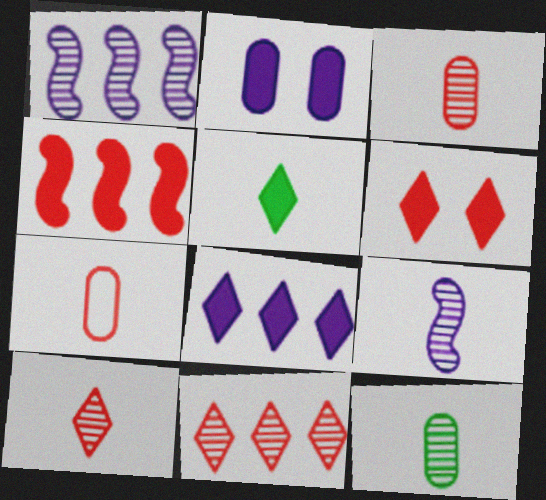[[2, 4, 5], 
[5, 6, 8], 
[5, 7, 9], 
[9, 10, 12]]